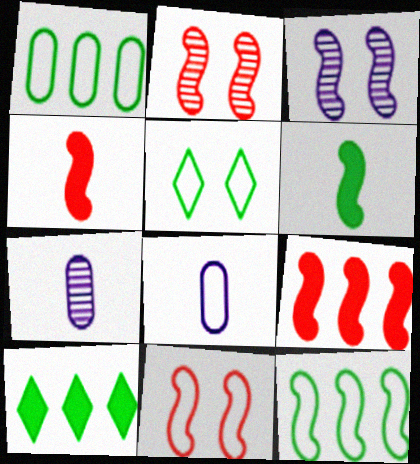[[2, 8, 10], 
[3, 4, 12], 
[5, 7, 9], 
[7, 10, 11]]